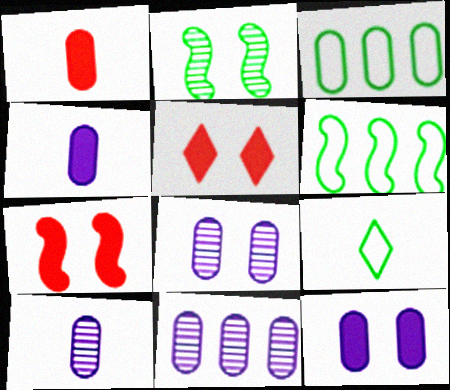[[1, 3, 8], 
[5, 6, 10], 
[7, 9, 11], 
[8, 10, 11]]